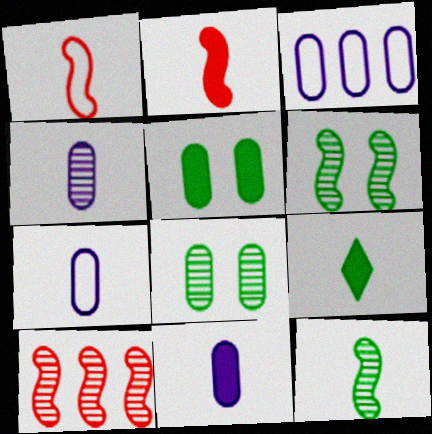[[1, 4, 9], 
[2, 9, 11], 
[4, 7, 11]]